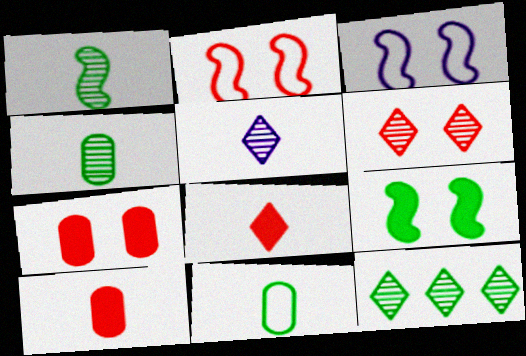[[2, 6, 7], 
[3, 10, 12], 
[5, 6, 12], 
[9, 11, 12]]